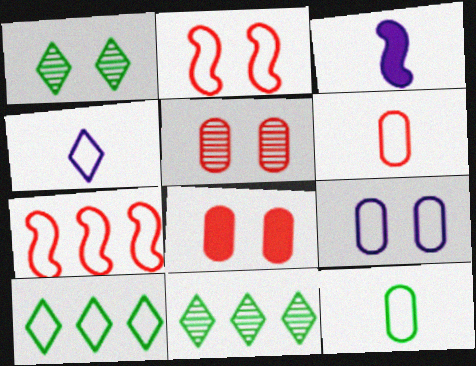[[3, 5, 10]]